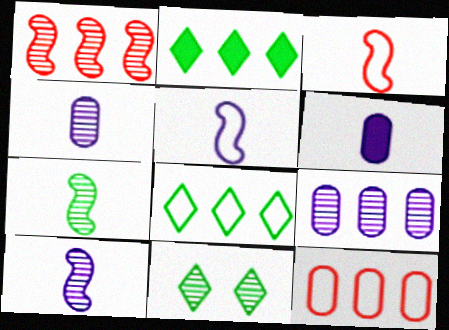[[1, 4, 11]]